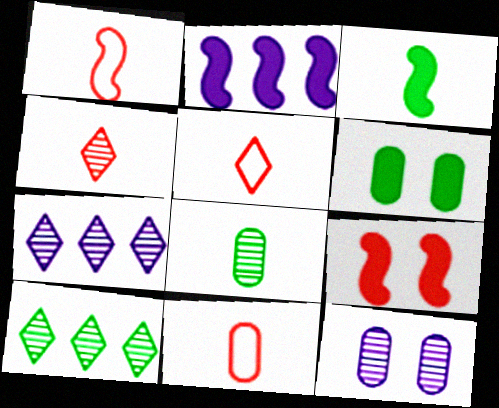[[1, 5, 11], 
[1, 6, 7], 
[2, 3, 9]]